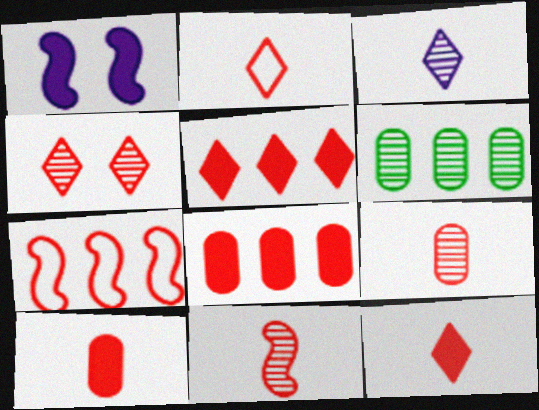[[1, 2, 6], 
[2, 4, 5], 
[2, 10, 11], 
[4, 7, 10]]